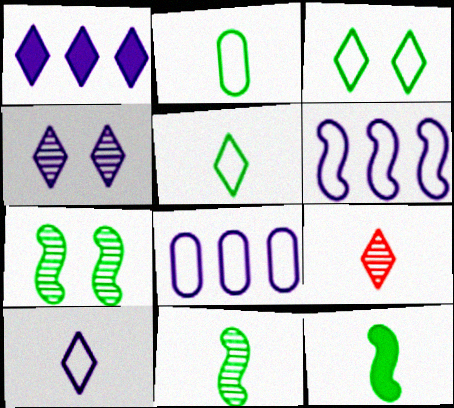[[1, 3, 9], 
[1, 4, 10]]